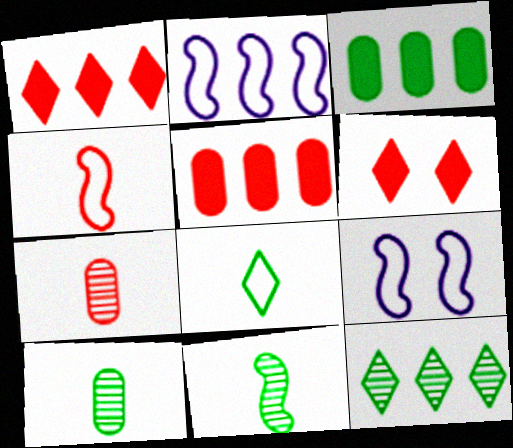[[1, 9, 10], 
[2, 5, 12], 
[2, 6, 10]]